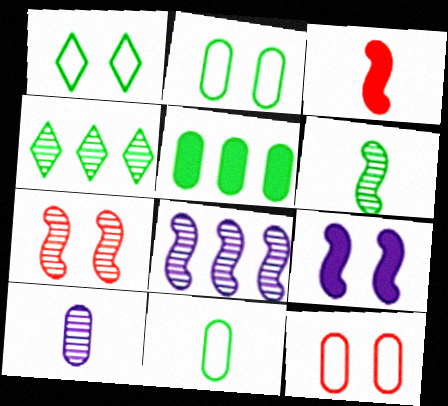[[1, 5, 6], 
[4, 7, 10], 
[5, 10, 12], 
[6, 7, 8]]